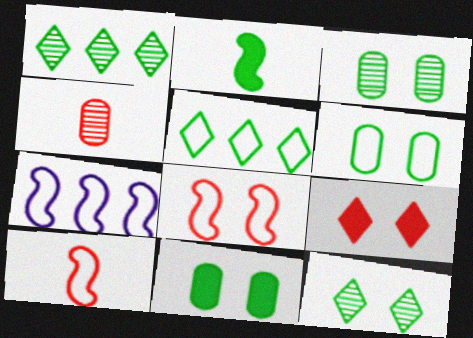[[1, 2, 6], 
[2, 3, 5], 
[3, 6, 11]]